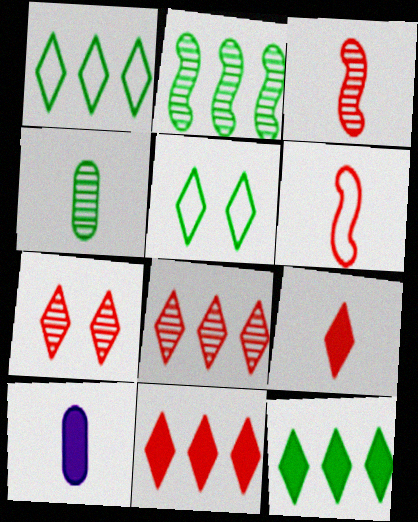[]